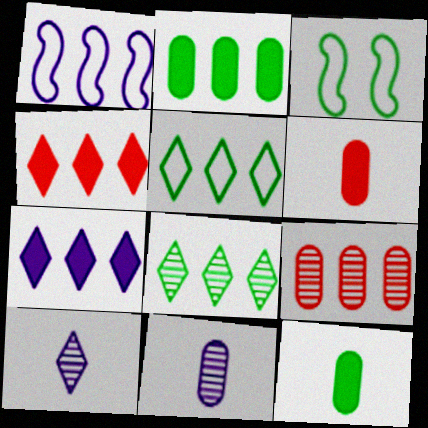[[3, 4, 11], 
[3, 8, 12]]